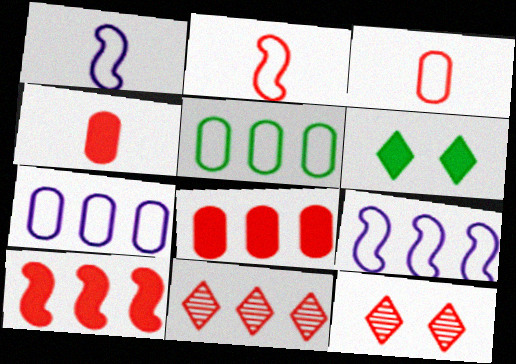[[2, 8, 12], 
[3, 10, 12]]